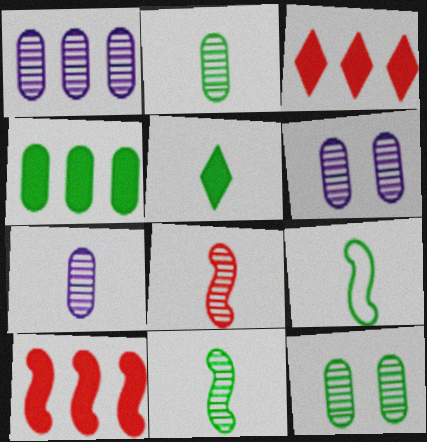[[1, 6, 7], 
[2, 5, 9], 
[3, 6, 9]]